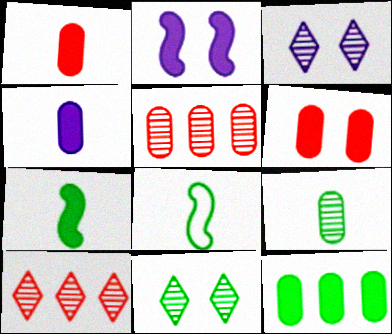[[4, 6, 12], 
[8, 11, 12]]